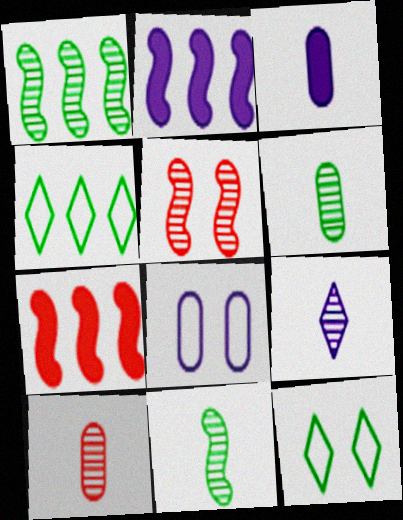[[2, 8, 9], 
[2, 10, 12], 
[3, 4, 5], 
[9, 10, 11]]